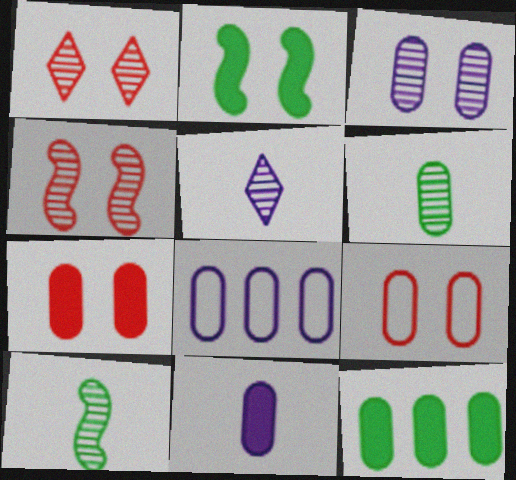[[3, 8, 11], 
[6, 7, 8], 
[7, 11, 12]]